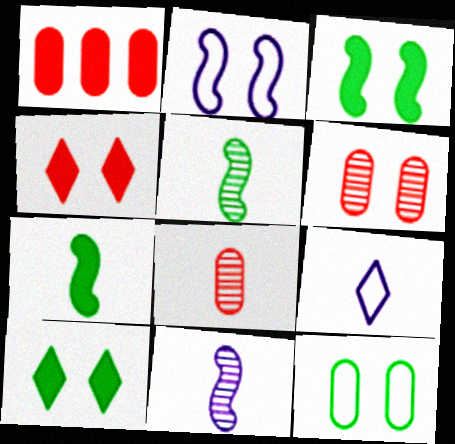[[2, 6, 10], 
[7, 8, 9]]